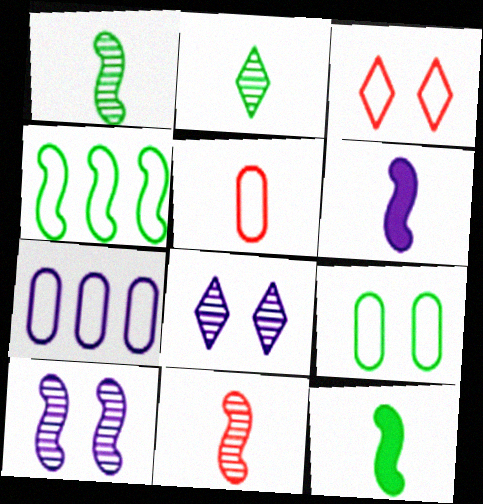[[2, 5, 6], 
[5, 7, 9], 
[6, 7, 8]]